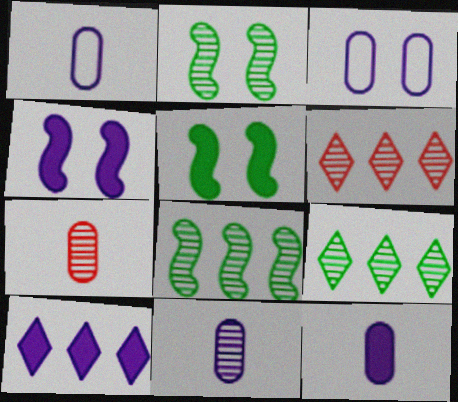[[1, 5, 6], 
[1, 11, 12], 
[2, 6, 11], 
[4, 10, 12]]